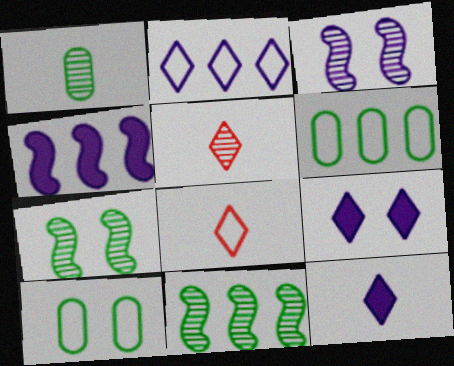[[4, 5, 10]]